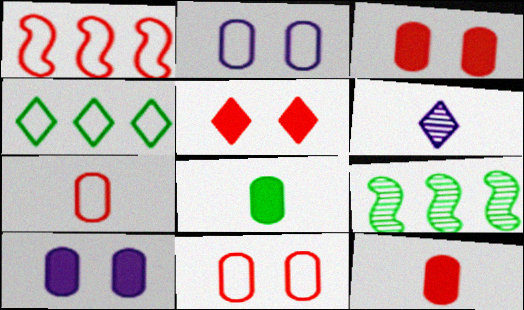[[4, 5, 6]]